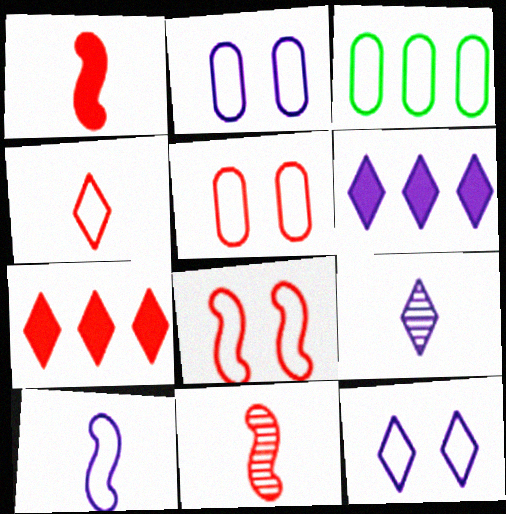[[5, 7, 11], 
[6, 9, 12]]